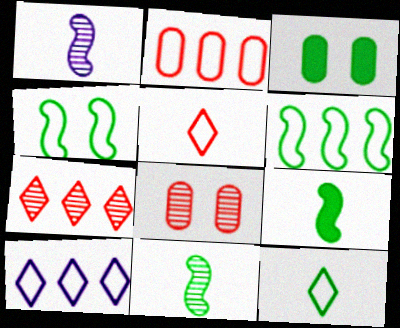[[2, 6, 10], 
[8, 9, 10]]